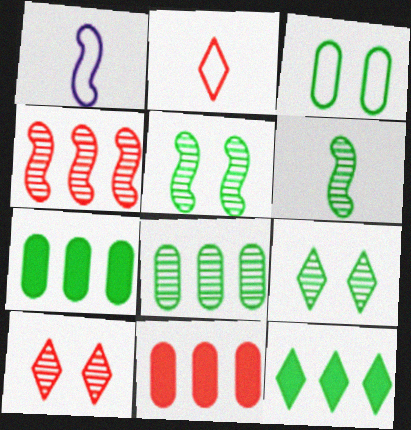[[1, 7, 10], 
[1, 9, 11], 
[3, 6, 12], 
[6, 8, 9]]